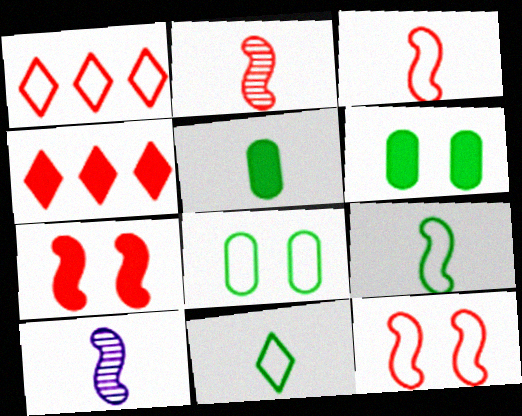[[1, 6, 10], 
[4, 8, 10]]